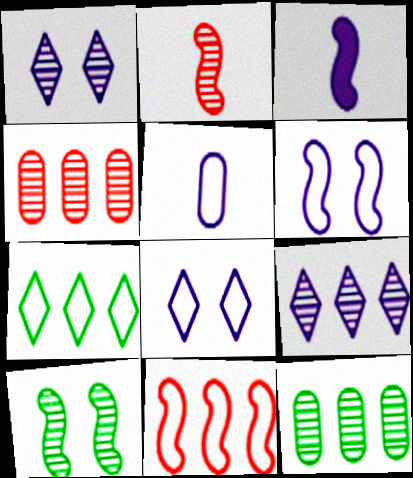[[1, 2, 12], 
[3, 10, 11]]